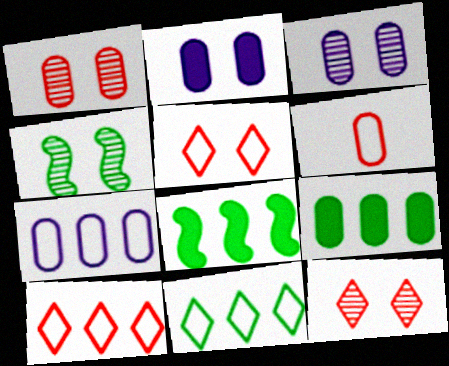[[2, 4, 5], 
[3, 4, 12], 
[3, 6, 9]]